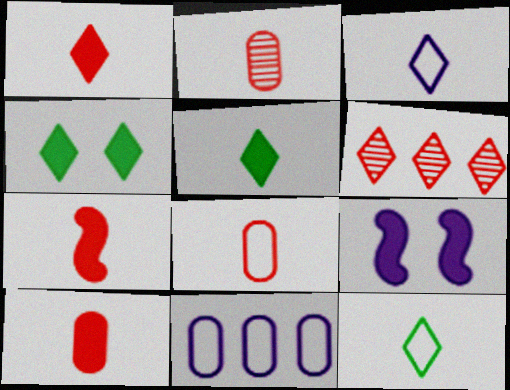[[1, 7, 10], 
[2, 8, 10], 
[3, 4, 6]]